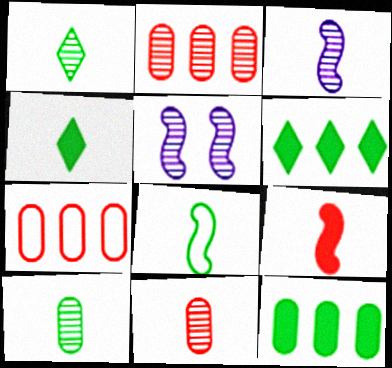[[1, 2, 5], 
[1, 3, 11], 
[3, 8, 9], 
[4, 5, 7], 
[4, 8, 10]]